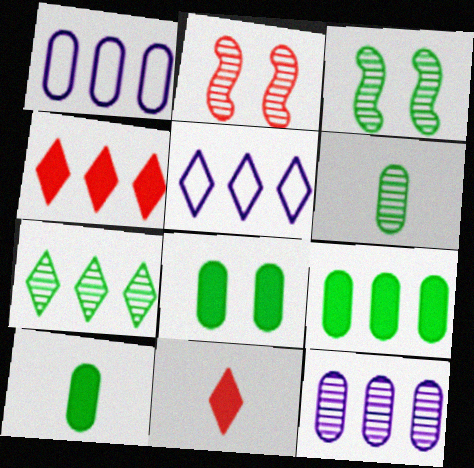[[1, 3, 11], 
[2, 5, 10], 
[3, 6, 7], 
[4, 5, 7], 
[8, 9, 10]]